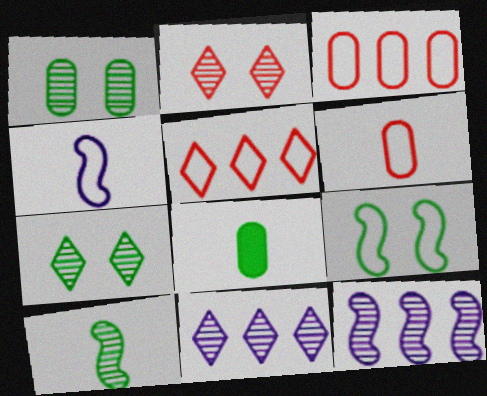[]